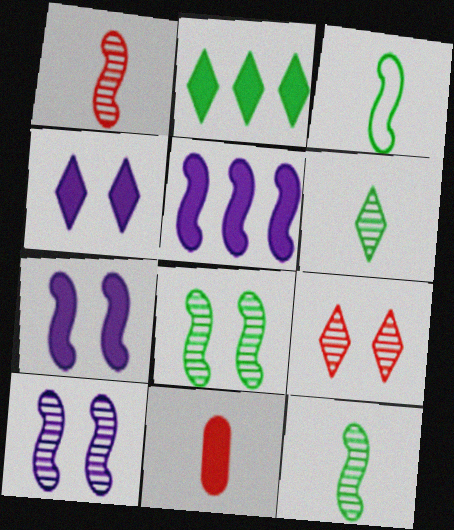[[2, 7, 11]]